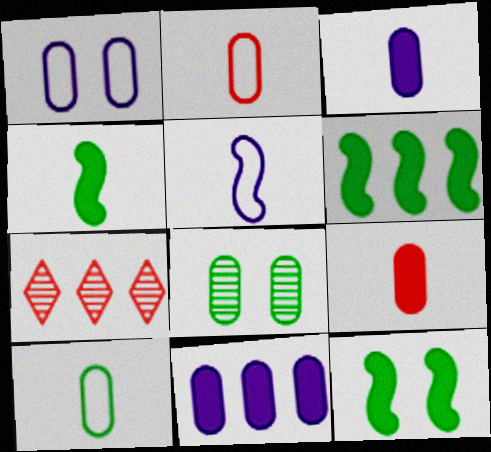[[1, 4, 7], 
[2, 8, 11], 
[4, 6, 12]]